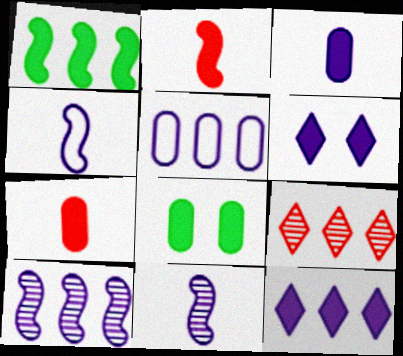[[1, 5, 9], 
[1, 6, 7], 
[2, 8, 12], 
[4, 8, 9], 
[5, 6, 11], 
[5, 10, 12]]